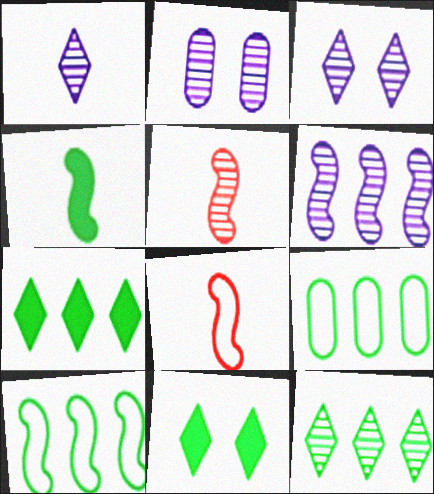[[1, 2, 6], 
[2, 5, 12], 
[2, 7, 8]]